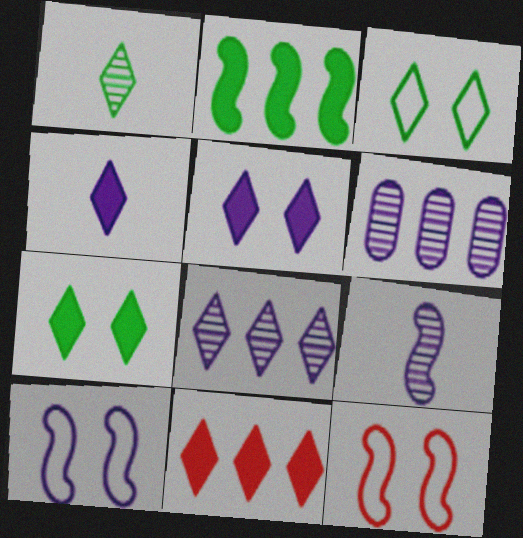[[2, 9, 12], 
[4, 6, 10], 
[4, 7, 11]]